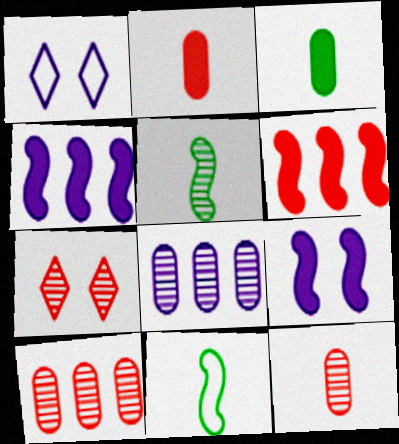[[5, 7, 8]]